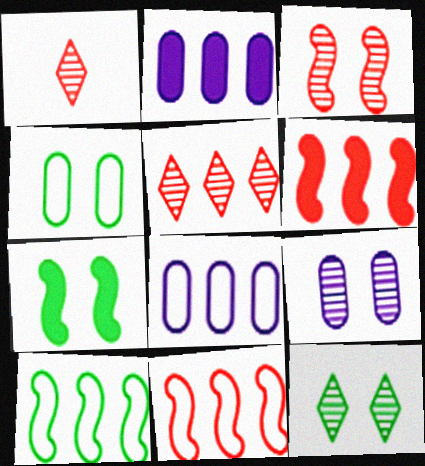[[1, 7, 8], 
[2, 5, 10], 
[3, 9, 12], 
[4, 7, 12]]